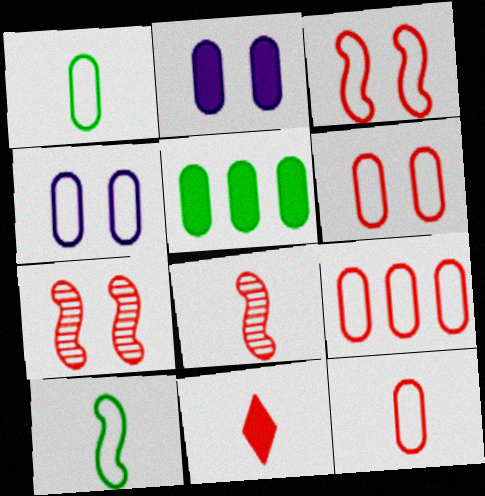[[1, 4, 9], 
[6, 9, 12], 
[7, 9, 11], 
[8, 11, 12]]